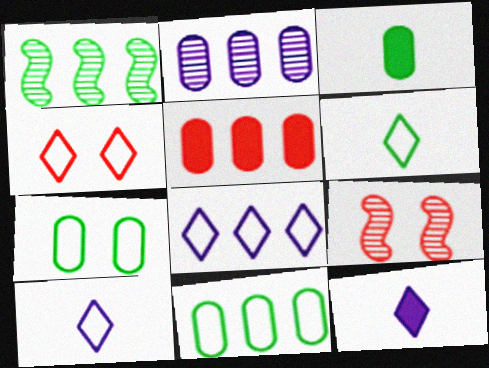[[1, 5, 8], 
[2, 5, 11], 
[3, 8, 9], 
[4, 6, 8], 
[9, 11, 12]]